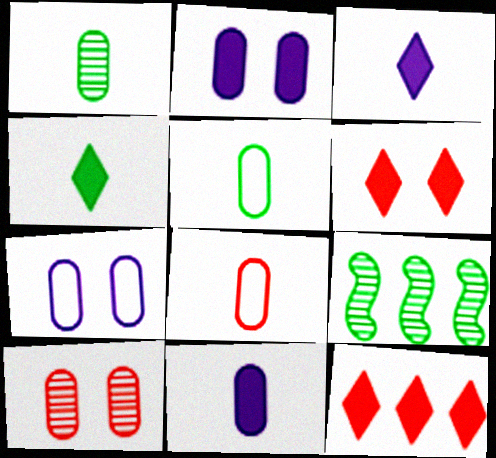[[1, 8, 11]]